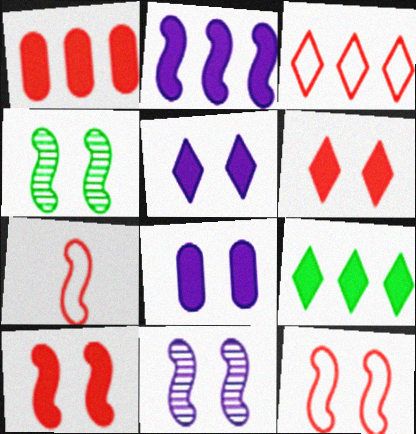[[1, 2, 9], 
[2, 4, 7]]